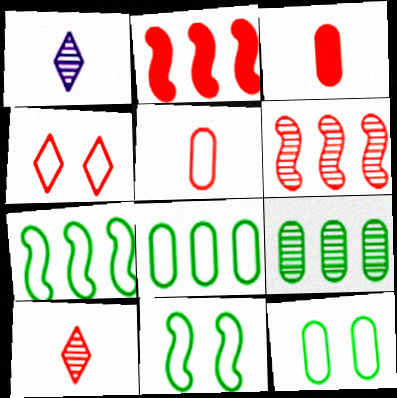[[1, 2, 12], 
[3, 4, 6]]